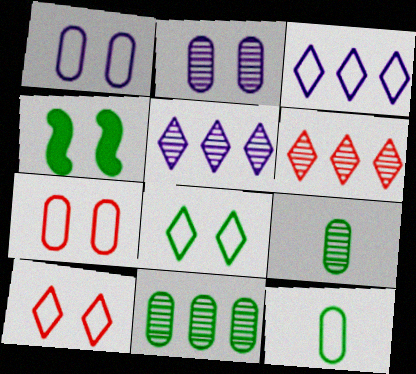[[2, 4, 10]]